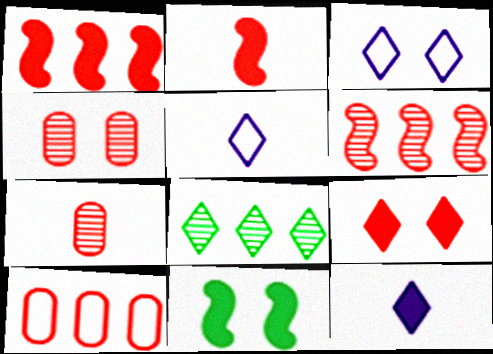[[3, 4, 11], 
[5, 8, 9]]